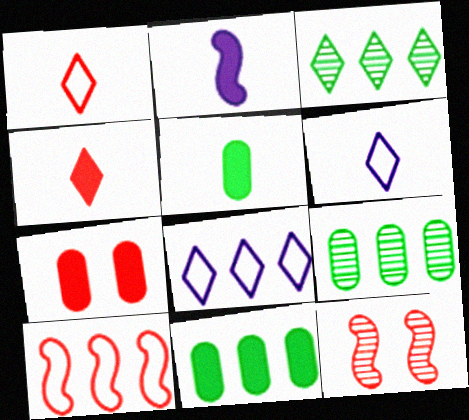[[2, 4, 5], 
[5, 8, 12], 
[6, 11, 12]]